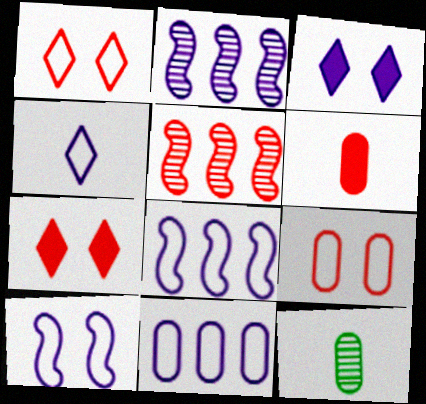[[1, 5, 6], 
[4, 10, 11], 
[7, 8, 12]]